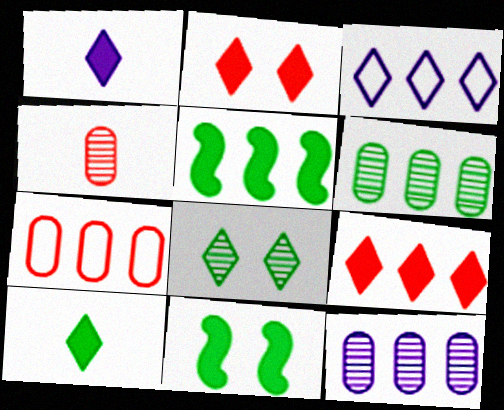[[3, 4, 11]]